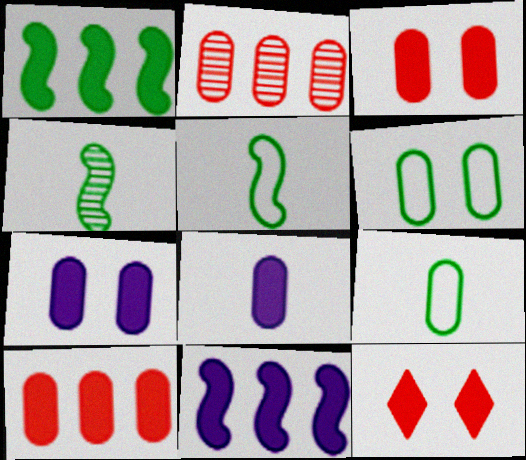[[1, 8, 12], 
[2, 6, 8], 
[2, 7, 9]]